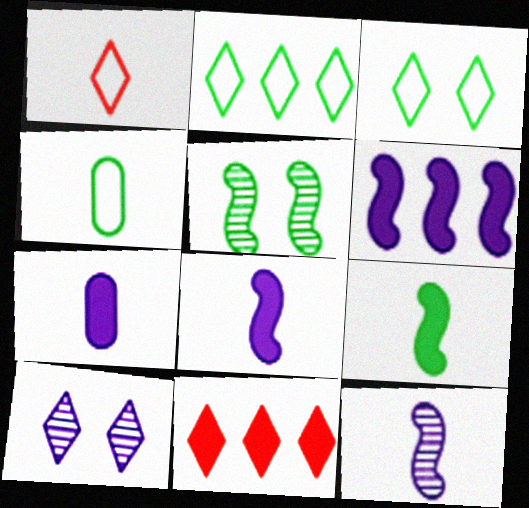[]